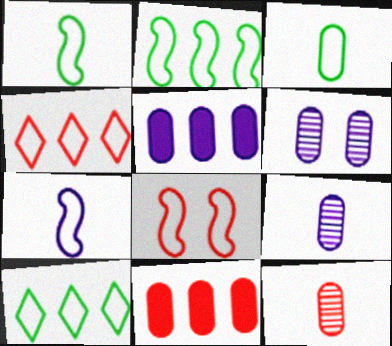[[2, 7, 8], 
[3, 6, 11]]